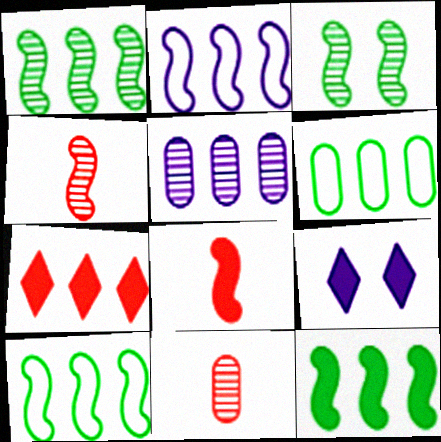[[1, 10, 12], 
[2, 3, 8], 
[4, 6, 9], 
[5, 7, 10], 
[9, 10, 11]]